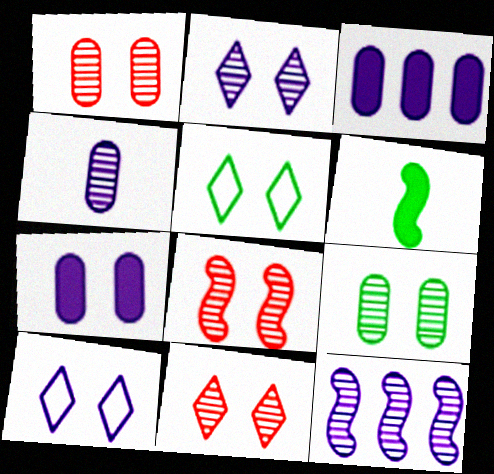[[1, 8, 11], 
[2, 4, 12], 
[2, 8, 9], 
[5, 7, 8]]